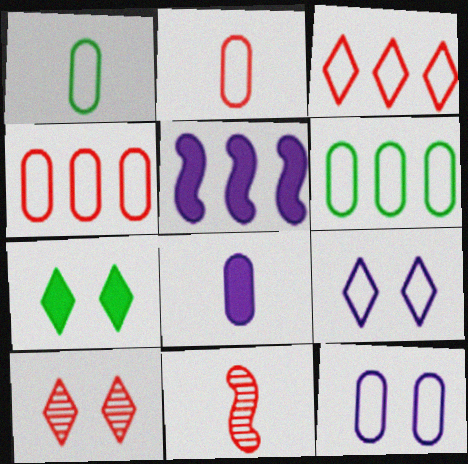[[1, 4, 12], 
[1, 5, 10], 
[2, 6, 12], 
[7, 9, 10]]